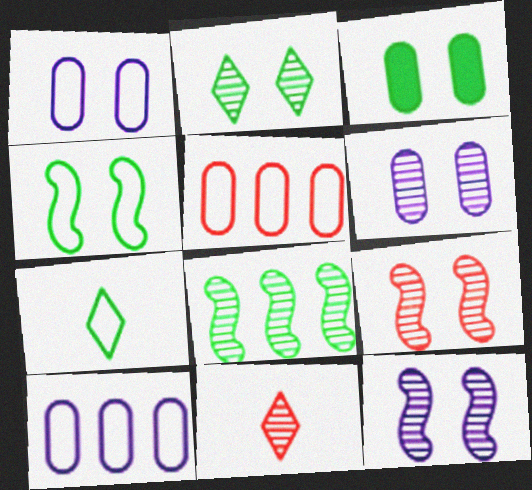[[2, 3, 4], 
[2, 6, 9], 
[3, 7, 8], 
[6, 8, 11]]